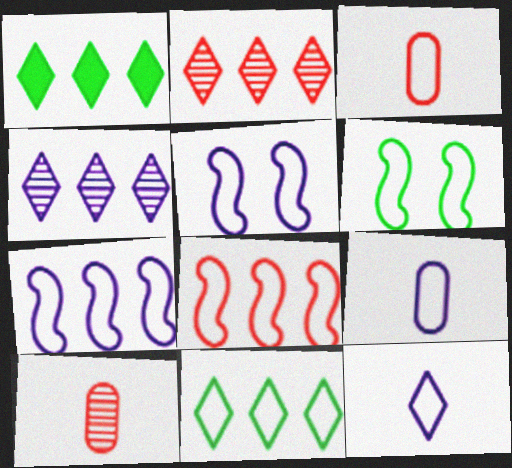[[1, 5, 10], 
[3, 5, 11]]